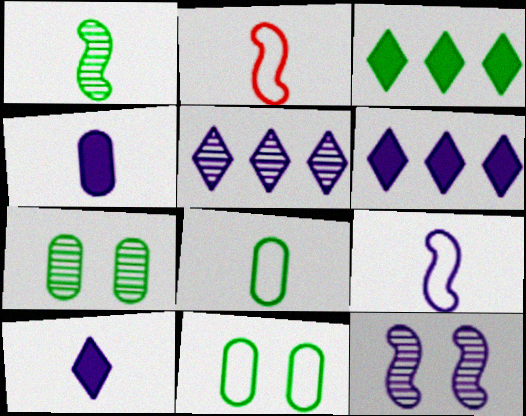[[1, 3, 11], 
[2, 6, 7]]